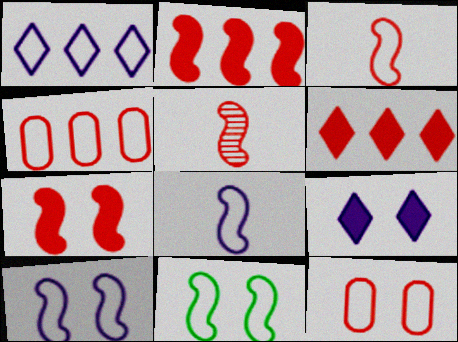[[5, 6, 12]]